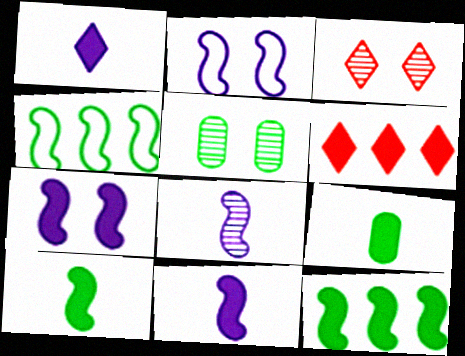[[6, 7, 9]]